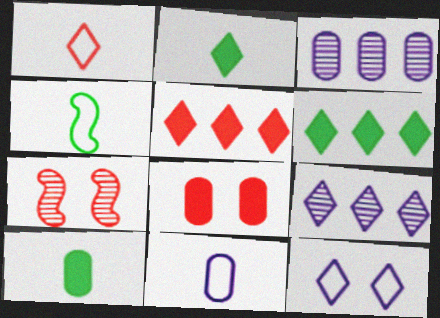[[1, 4, 11], 
[4, 8, 9], 
[6, 7, 11]]